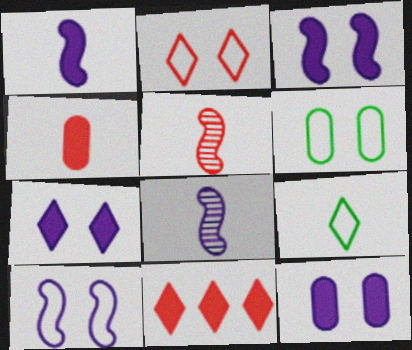[[2, 6, 10], 
[3, 7, 12], 
[4, 8, 9], 
[6, 8, 11]]